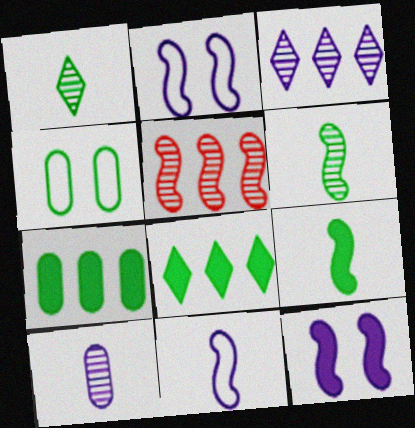[[2, 5, 9], 
[4, 6, 8]]